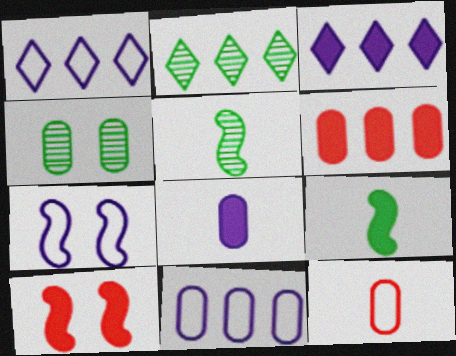[[2, 4, 5]]